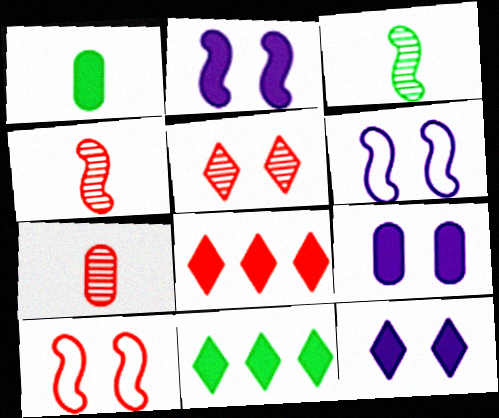[[1, 2, 8], 
[2, 9, 12], 
[6, 7, 11], 
[7, 8, 10]]